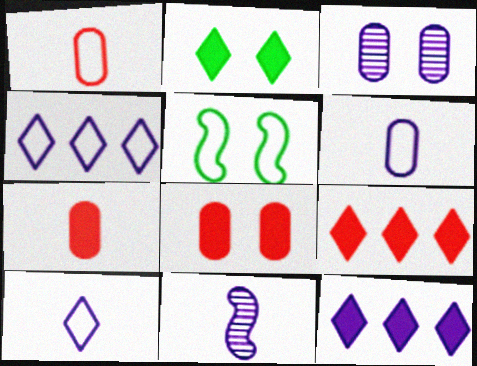[[1, 4, 5]]